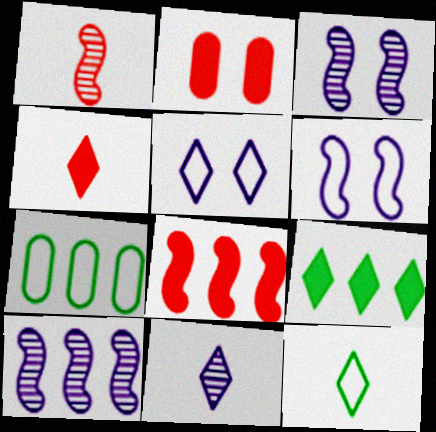[[2, 4, 8], 
[2, 10, 12], 
[3, 4, 7], 
[4, 11, 12]]